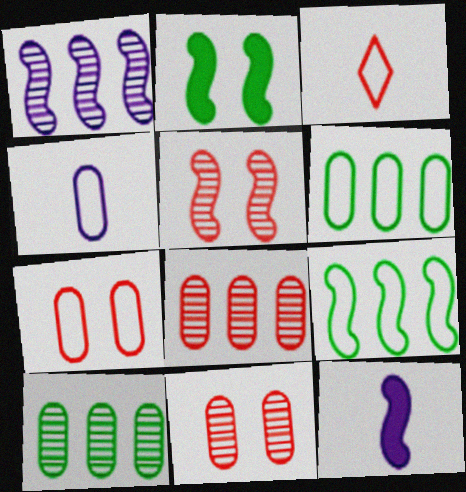[[4, 6, 7], 
[5, 9, 12]]